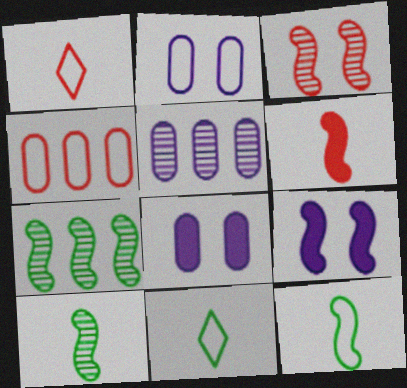[[1, 7, 8]]